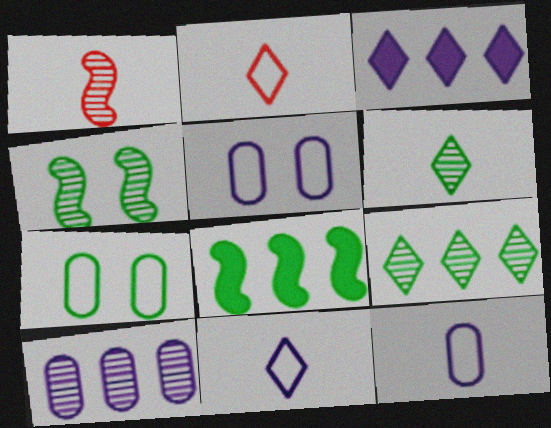[[1, 3, 7], 
[6, 7, 8]]